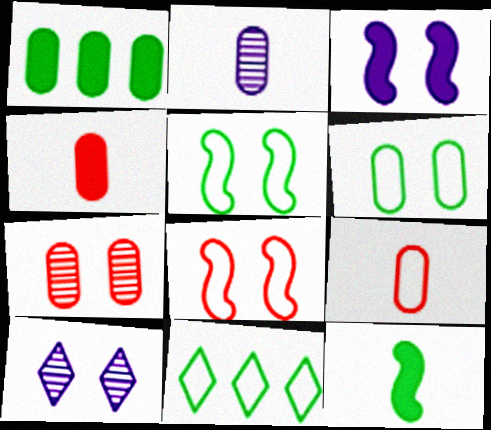[]